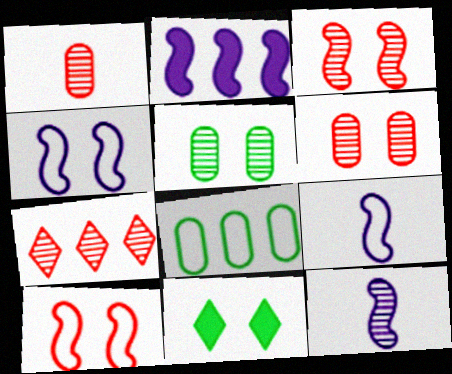[[1, 3, 7], 
[2, 4, 12], 
[2, 7, 8], 
[4, 6, 11], 
[5, 7, 12]]